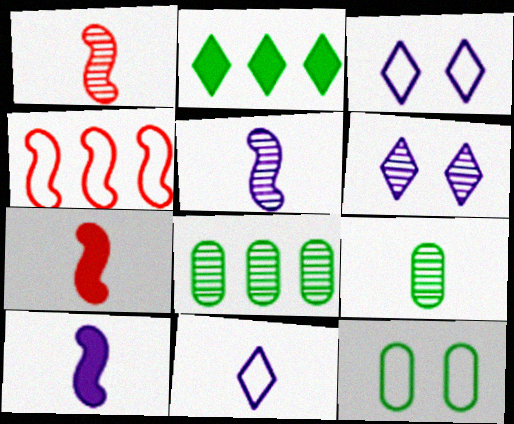[[1, 6, 8], 
[3, 7, 8], 
[4, 11, 12], 
[7, 9, 11]]